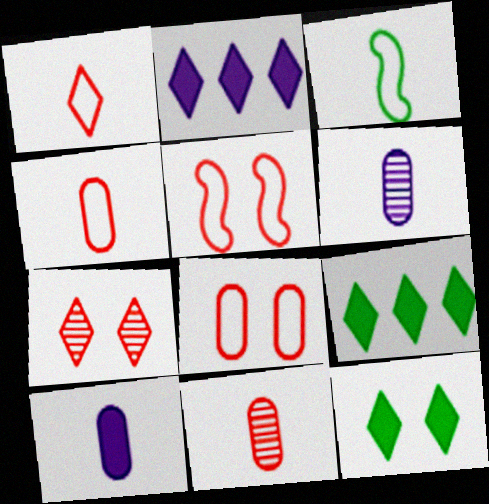[[5, 6, 9]]